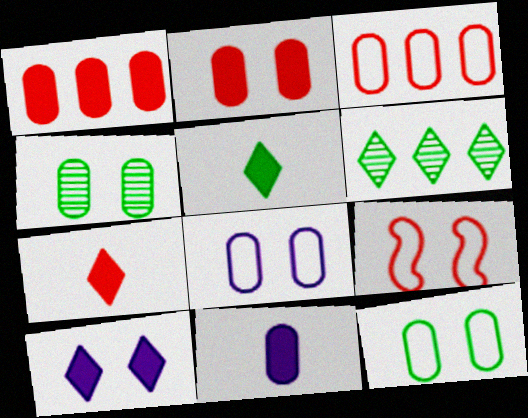[[2, 4, 8], 
[3, 4, 11], 
[4, 9, 10], 
[6, 9, 11]]